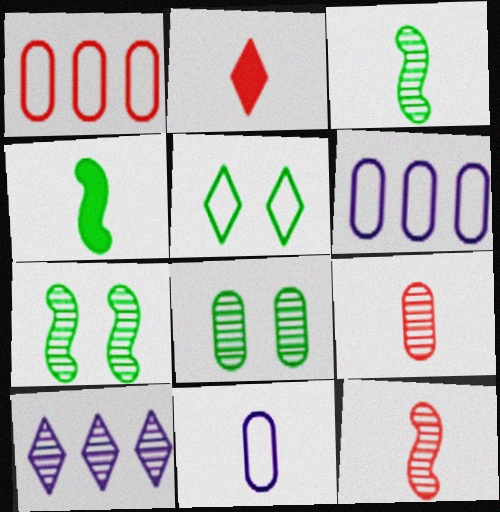[[2, 3, 11], 
[2, 5, 10], 
[2, 6, 7], 
[7, 9, 10], 
[8, 10, 12]]